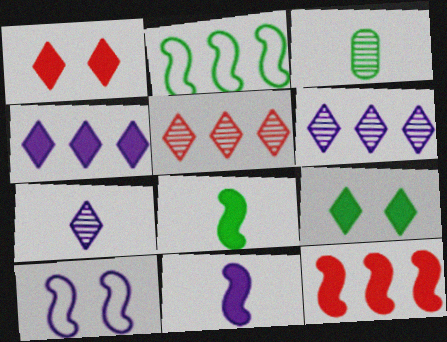[[2, 3, 9]]